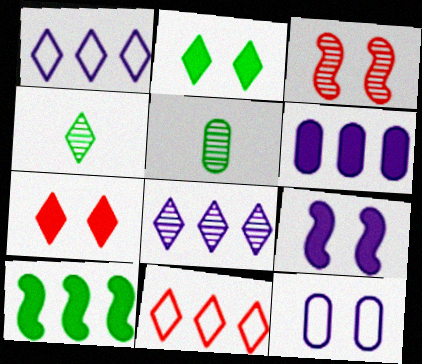[[1, 4, 7], 
[2, 3, 12], 
[3, 5, 8], 
[5, 9, 11]]